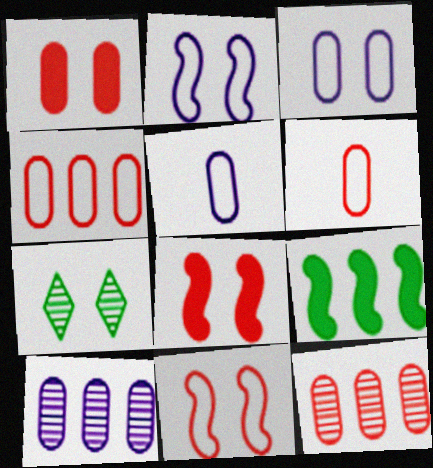[[1, 2, 7], 
[1, 6, 12], 
[3, 7, 8]]